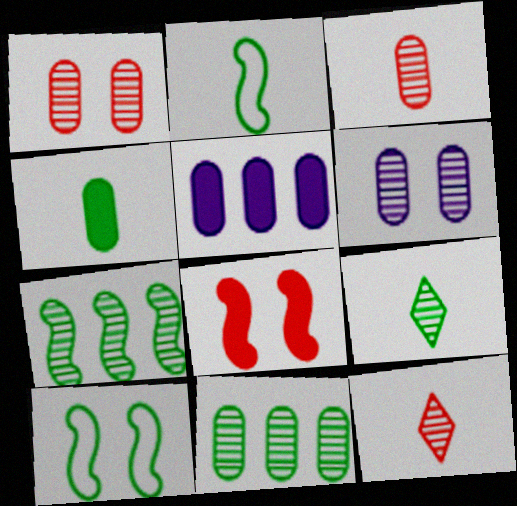[[2, 4, 9], 
[3, 6, 11], 
[5, 10, 12], 
[6, 7, 12]]